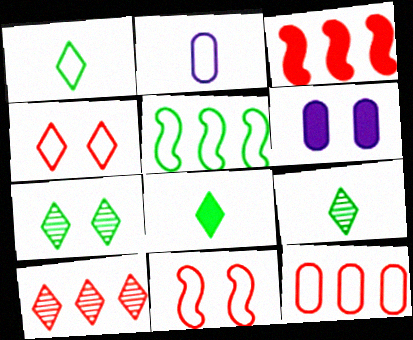[[1, 8, 9], 
[2, 3, 7], 
[2, 4, 5], 
[3, 6, 8], 
[3, 10, 12], 
[6, 7, 11]]